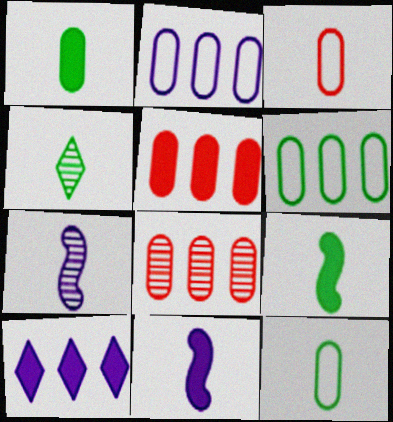[[3, 4, 11], 
[4, 9, 12]]